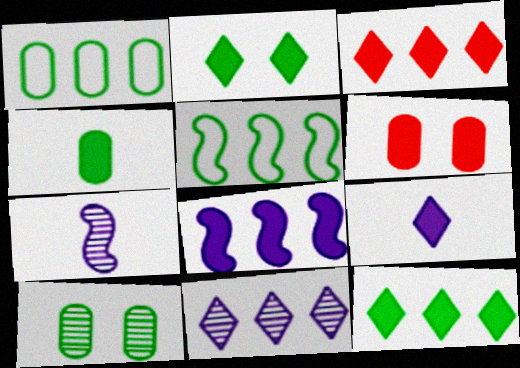[[1, 4, 10], 
[2, 3, 9]]